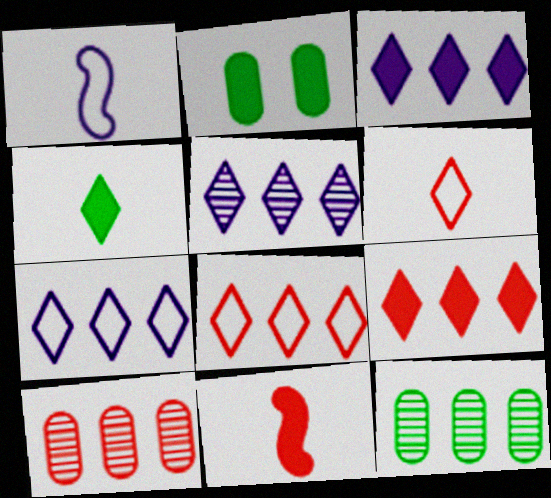[[2, 3, 11], 
[3, 5, 7]]